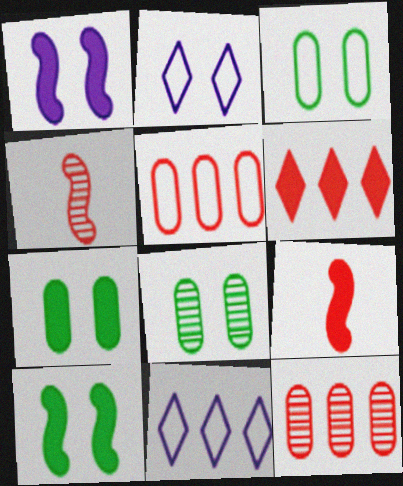[[3, 7, 8], 
[4, 7, 11], 
[8, 9, 11]]